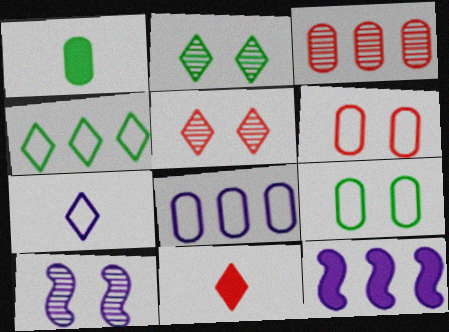[[3, 4, 12]]